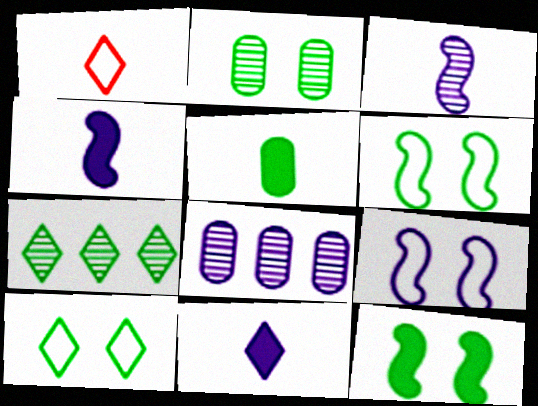[[1, 3, 5], 
[1, 8, 12], 
[2, 10, 12], 
[5, 6, 7], 
[8, 9, 11]]